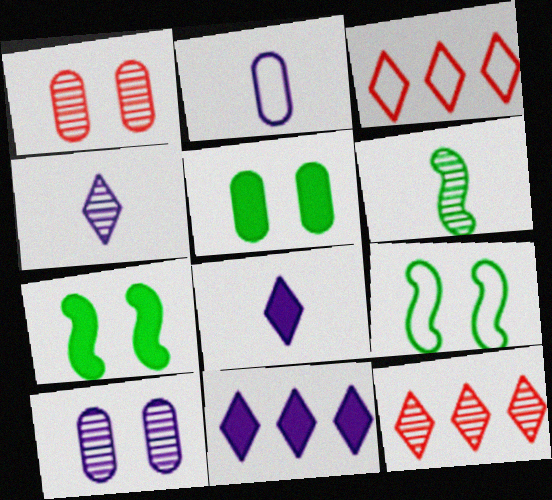[[2, 3, 9], 
[2, 7, 12], 
[6, 10, 12]]